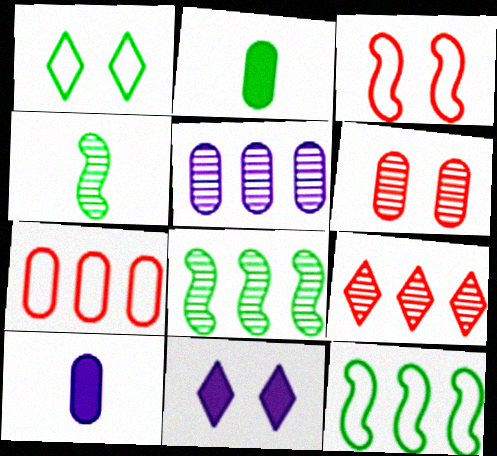[[1, 2, 8], 
[4, 7, 11], 
[5, 8, 9]]